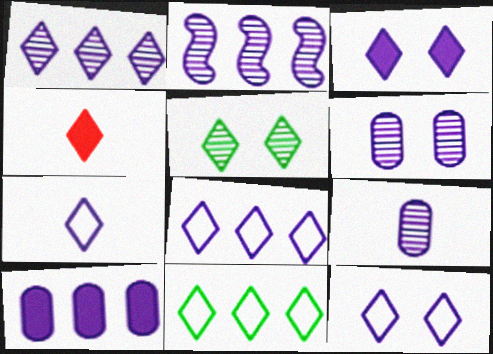[[1, 3, 7], 
[2, 8, 10], 
[4, 5, 8], 
[7, 8, 12]]